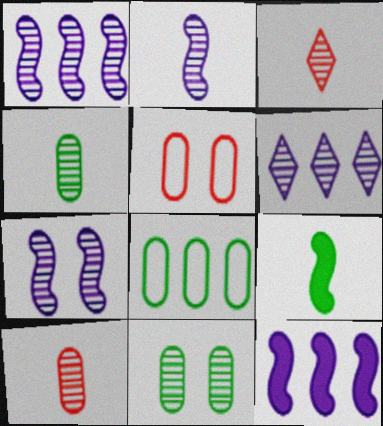[[1, 2, 7], 
[1, 3, 11], 
[2, 3, 4], 
[5, 6, 9]]